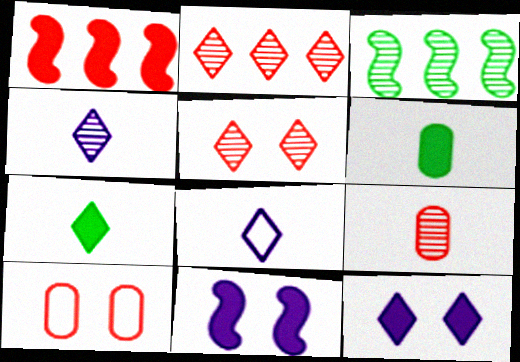[[1, 6, 12]]